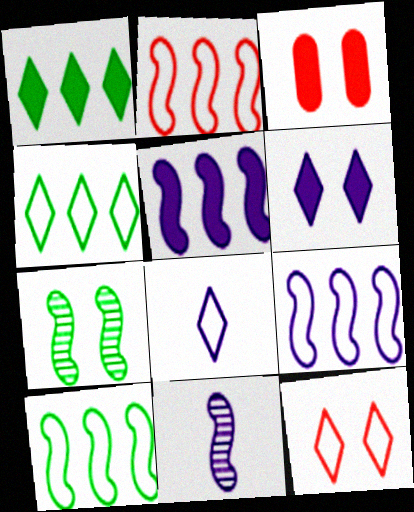[[2, 9, 10], 
[3, 4, 11], 
[4, 8, 12]]